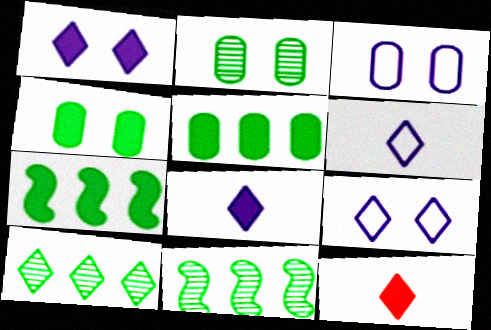[[3, 11, 12], 
[9, 10, 12]]